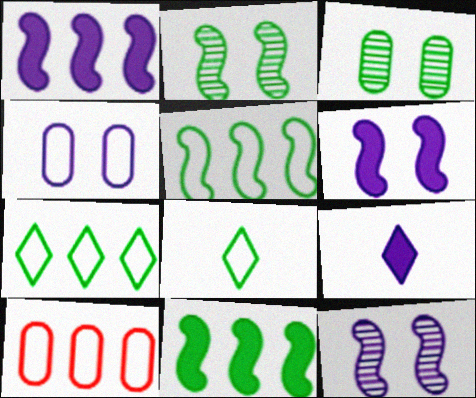[[2, 9, 10], 
[3, 8, 11]]